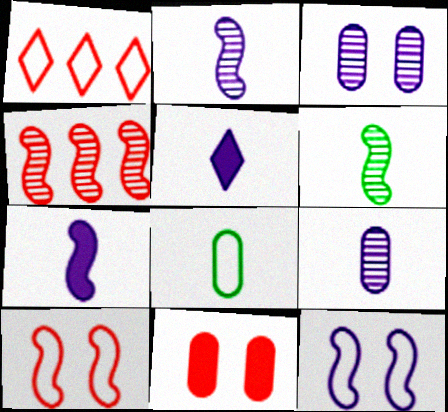[[1, 8, 12]]